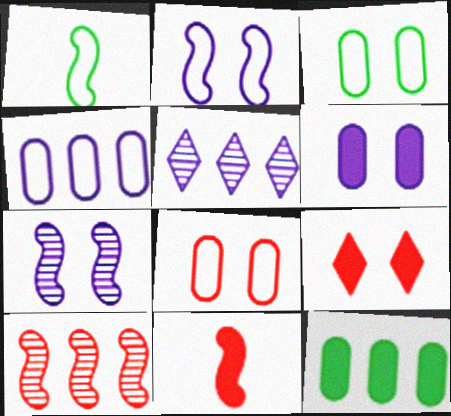[[3, 5, 11], 
[3, 7, 9]]